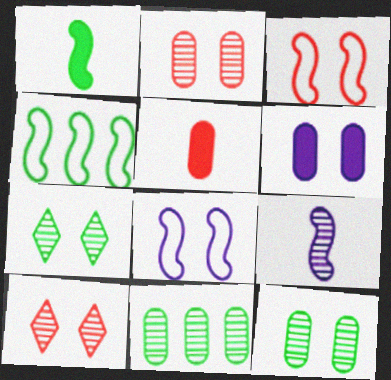[[3, 6, 7], 
[9, 10, 11]]